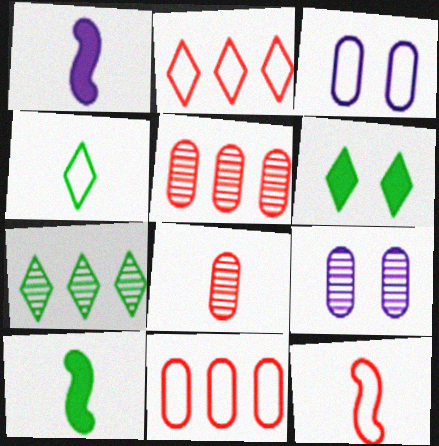[[1, 4, 8], 
[2, 9, 10], 
[4, 6, 7]]